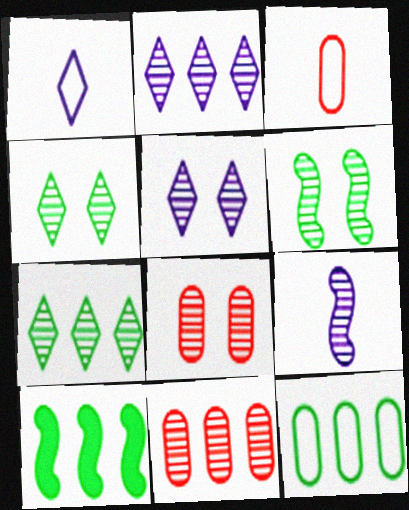[[1, 8, 10], 
[3, 5, 10], 
[4, 9, 11], 
[5, 6, 8], 
[7, 8, 9], 
[7, 10, 12]]